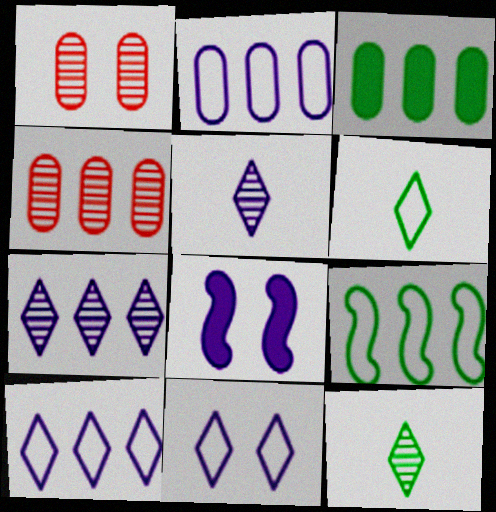[[2, 3, 4], 
[2, 5, 8], 
[4, 6, 8]]